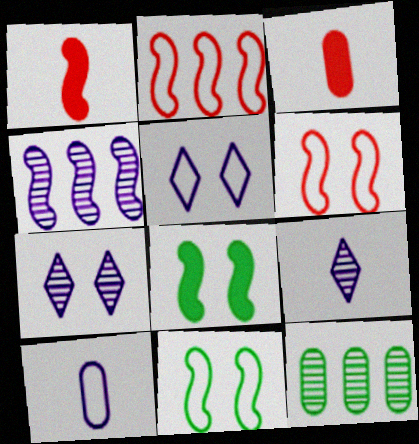[[1, 4, 11], 
[1, 5, 12]]